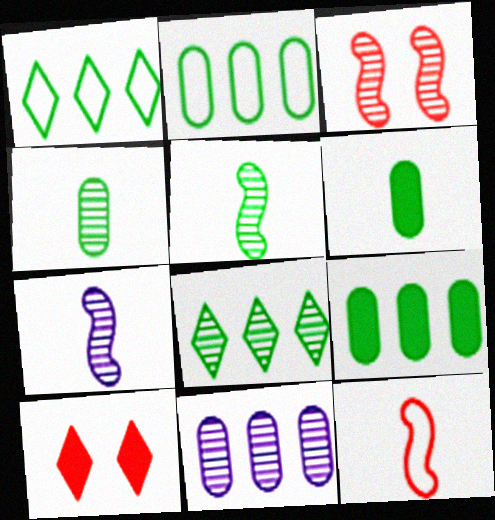[[2, 7, 10]]